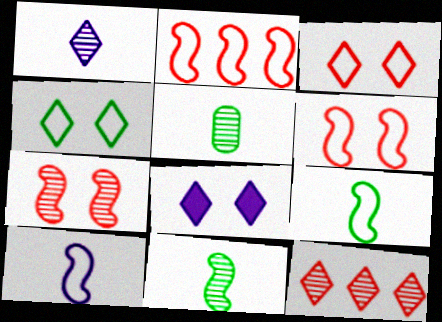[[2, 5, 8]]